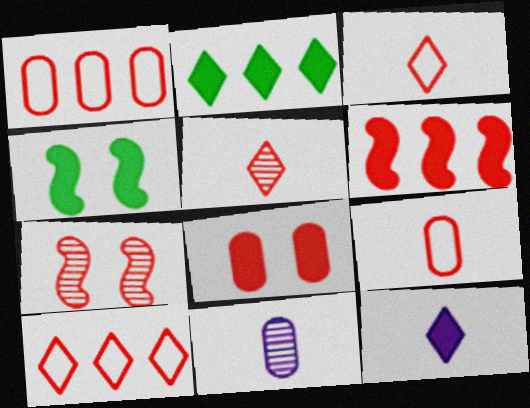[[4, 10, 11]]